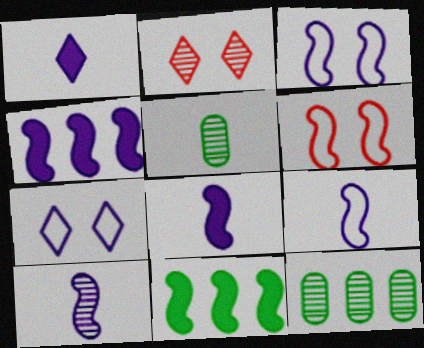[[1, 6, 12], 
[2, 10, 12], 
[3, 4, 10], 
[6, 10, 11], 
[8, 9, 10]]